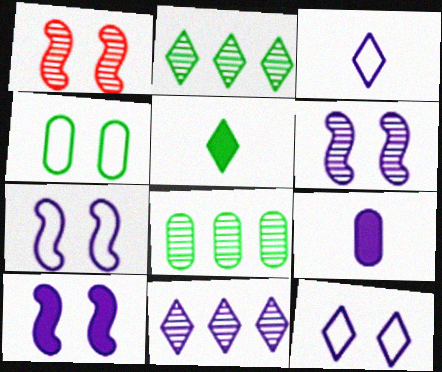[[6, 7, 10], 
[7, 9, 11]]